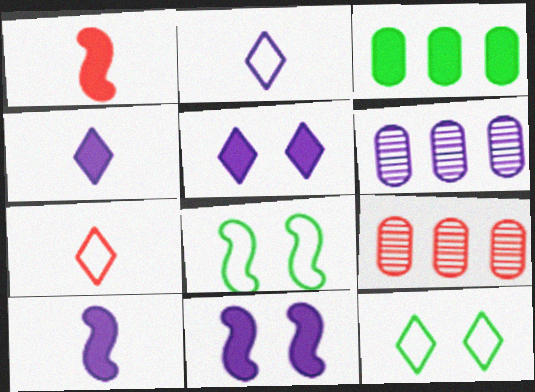[[1, 3, 5], 
[1, 6, 12], 
[2, 6, 11], 
[4, 8, 9], 
[9, 10, 12]]